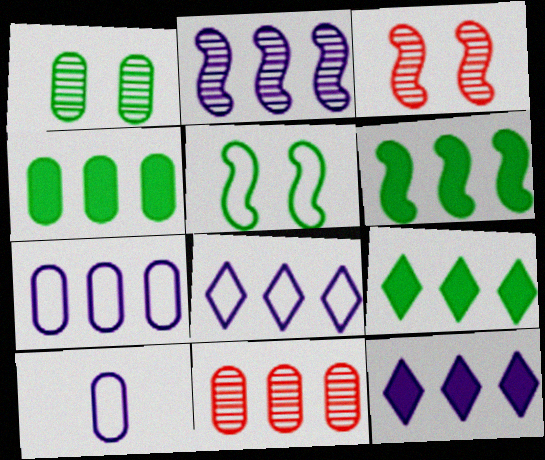[[2, 7, 12], 
[3, 9, 10], 
[4, 6, 9], 
[4, 7, 11], 
[6, 8, 11]]